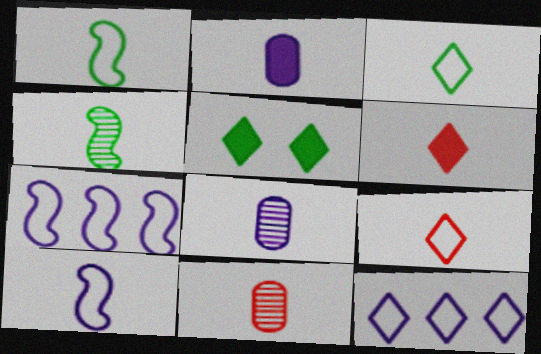[[1, 6, 8], 
[2, 4, 9], 
[5, 7, 11]]